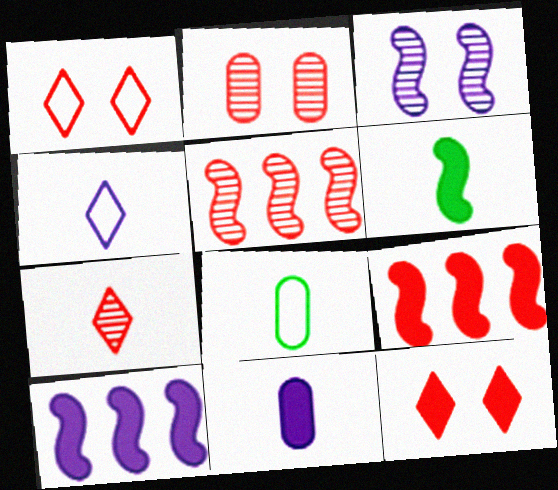[[2, 5, 7]]